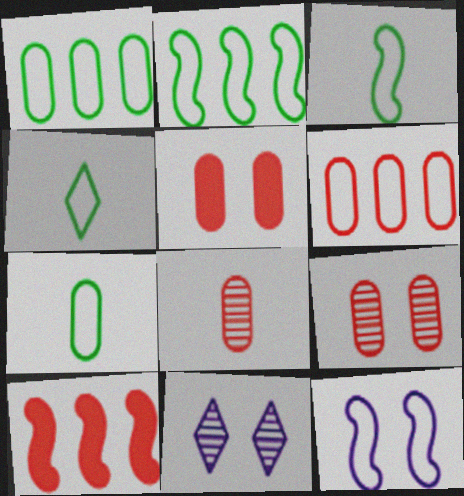[[3, 4, 7], 
[4, 6, 12], 
[5, 6, 8], 
[7, 10, 11]]